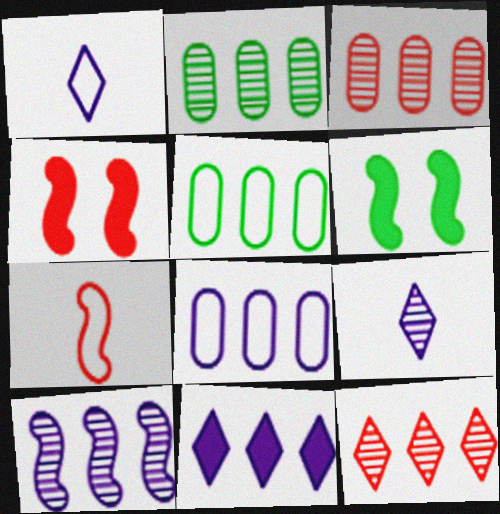[[1, 2, 4], 
[1, 3, 6], 
[2, 10, 12], 
[4, 5, 9], 
[6, 7, 10], 
[8, 10, 11]]